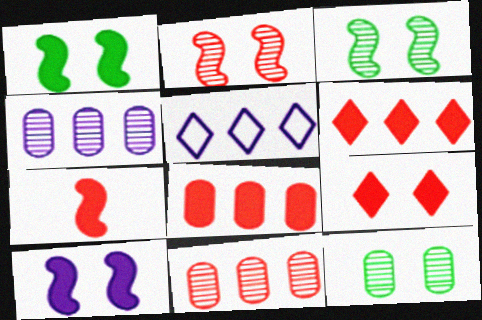[[5, 7, 12], 
[7, 8, 9]]